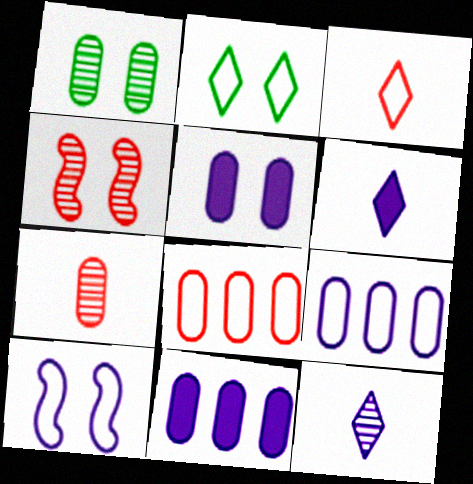[[2, 4, 5], 
[10, 11, 12]]